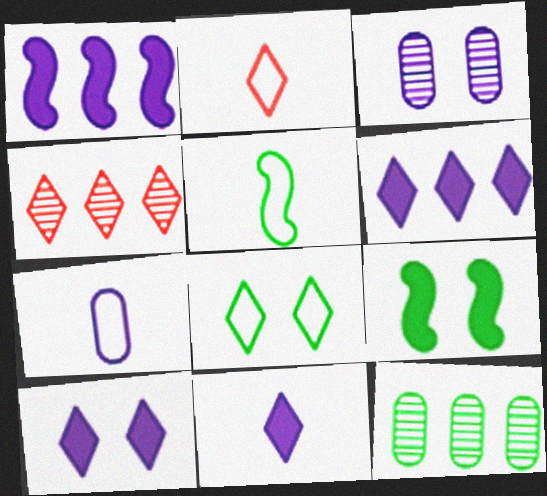[[2, 5, 7], 
[4, 7, 9], 
[4, 8, 11], 
[6, 10, 11]]